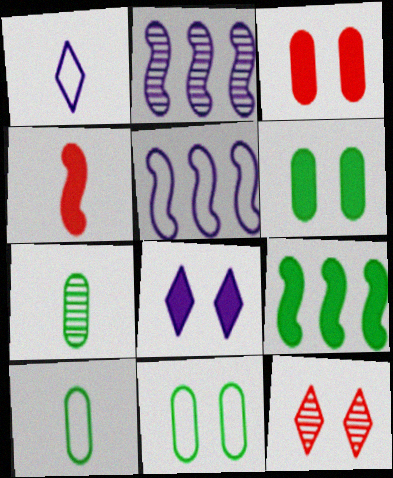[[1, 4, 7], 
[2, 7, 12]]